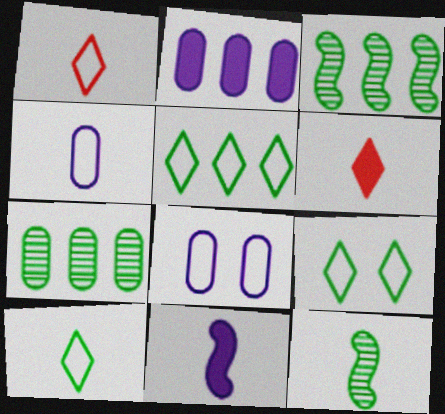[[3, 6, 8], 
[4, 6, 12], 
[5, 9, 10]]